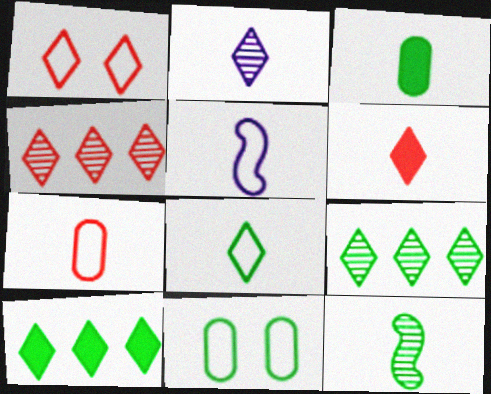[[1, 2, 10], 
[1, 4, 6], 
[2, 6, 8], 
[3, 8, 12], 
[5, 7, 8], 
[10, 11, 12]]